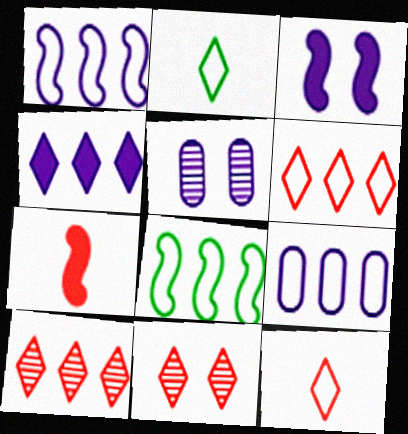[[2, 4, 11], 
[6, 8, 9]]